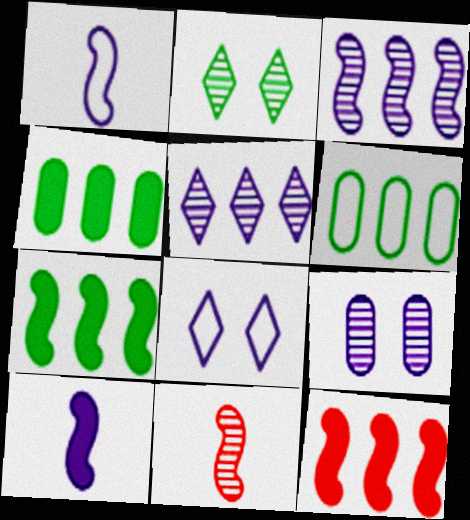[[4, 8, 11], 
[5, 6, 12]]